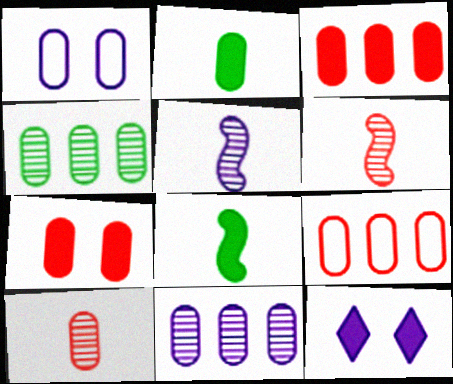[[3, 8, 12], 
[7, 9, 10]]